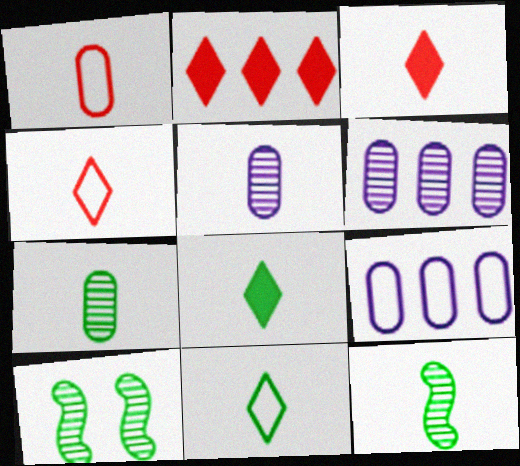[[3, 9, 10]]